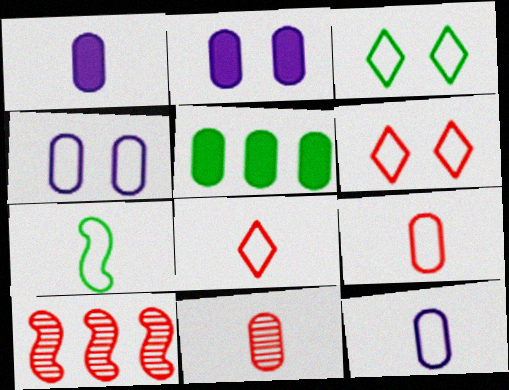[[1, 3, 10], 
[4, 5, 11], 
[7, 8, 12]]